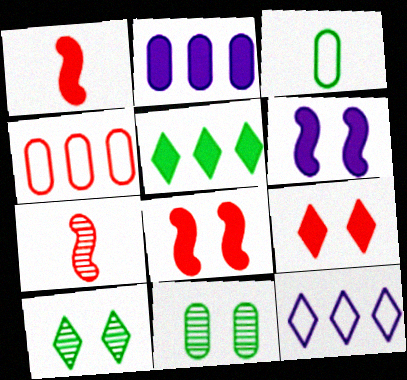[[1, 11, 12], 
[4, 7, 9]]